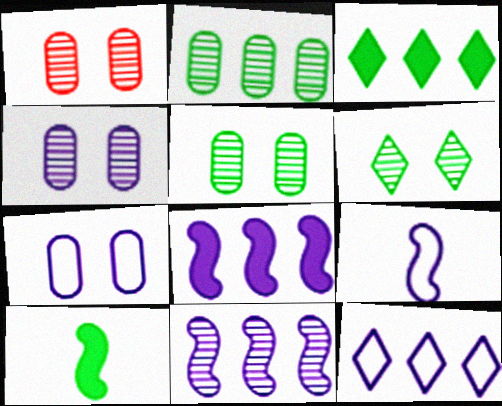[[1, 3, 9], 
[1, 4, 5], 
[1, 10, 12], 
[7, 9, 12]]